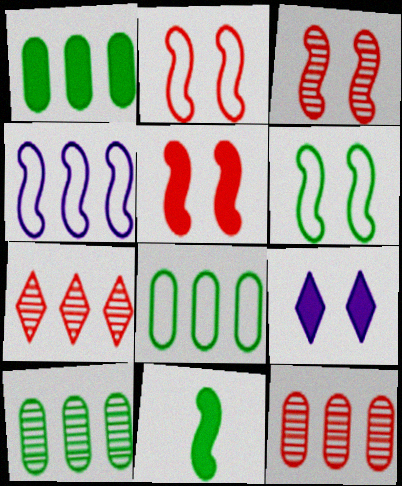[[1, 4, 7], 
[1, 8, 10], 
[2, 3, 5], 
[3, 4, 11]]